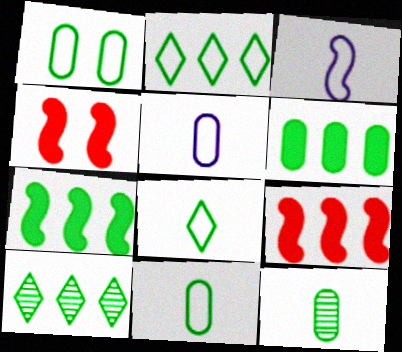[[1, 6, 12], 
[4, 5, 10]]